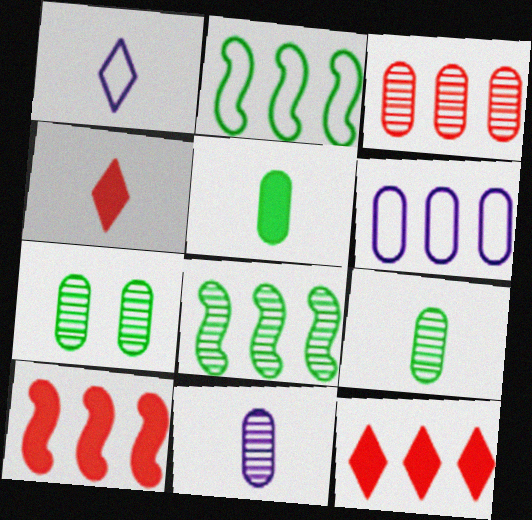[[1, 7, 10], 
[3, 7, 11], 
[6, 8, 12]]